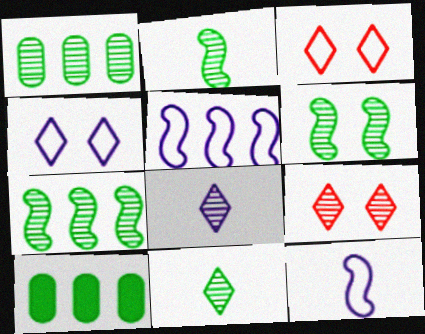[[1, 6, 11], 
[2, 6, 7], 
[9, 10, 12]]